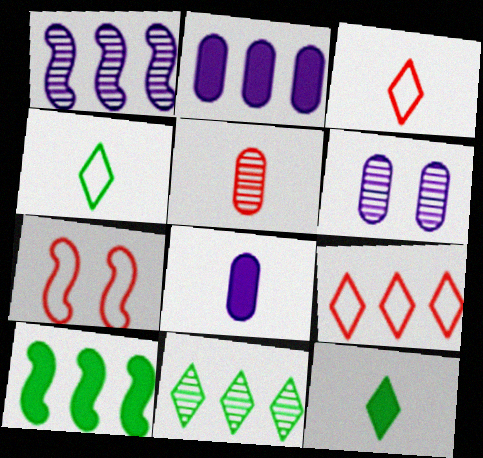[[3, 6, 10], 
[7, 8, 11]]